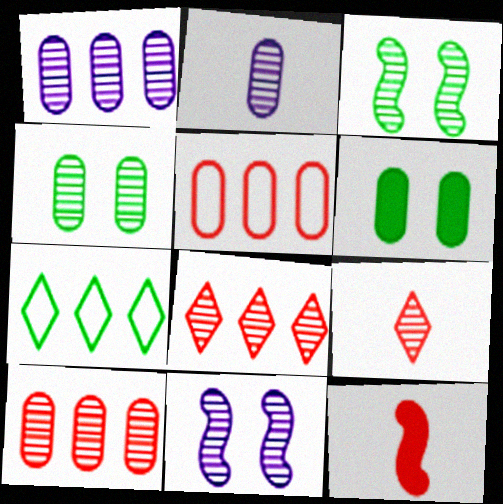[[1, 3, 9], 
[2, 3, 8], 
[2, 4, 10], 
[2, 5, 6]]